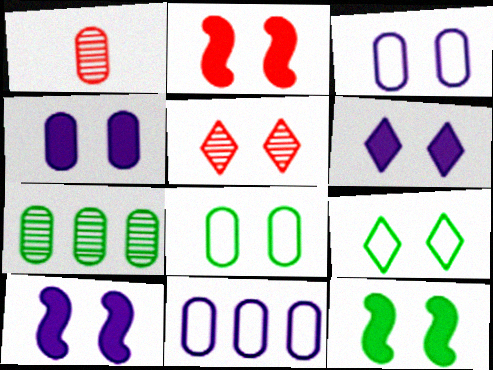[[2, 10, 12], 
[3, 5, 12], 
[4, 6, 10], 
[5, 6, 9], 
[5, 8, 10]]